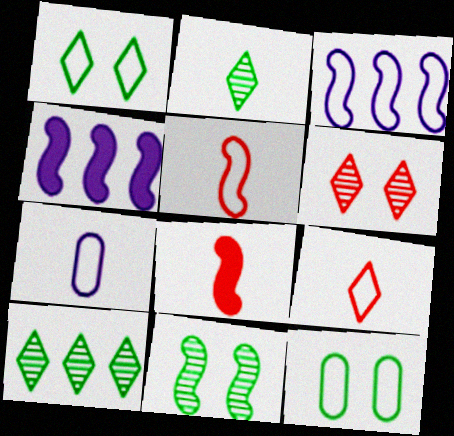[[2, 7, 8], 
[3, 8, 11], 
[3, 9, 12], 
[4, 5, 11]]